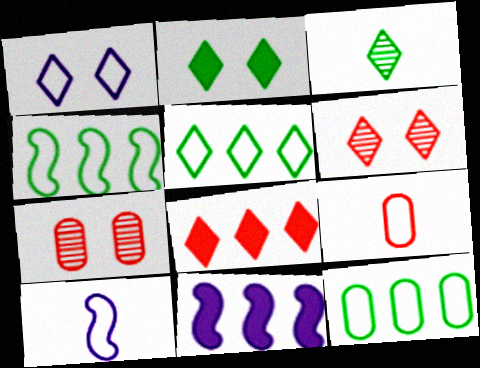[[1, 2, 6], 
[1, 3, 8], 
[1, 4, 9], 
[2, 3, 5], 
[4, 5, 12]]